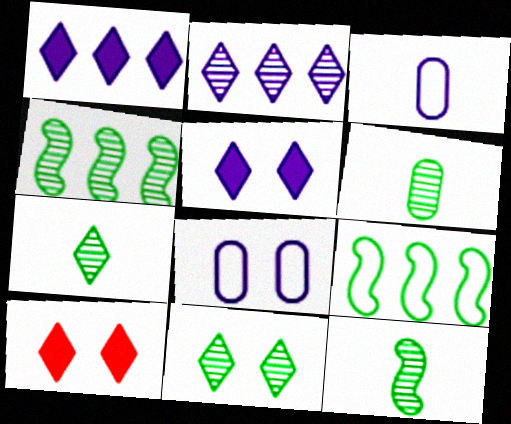[[3, 4, 10], 
[4, 6, 11], 
[6, 7, 12]]